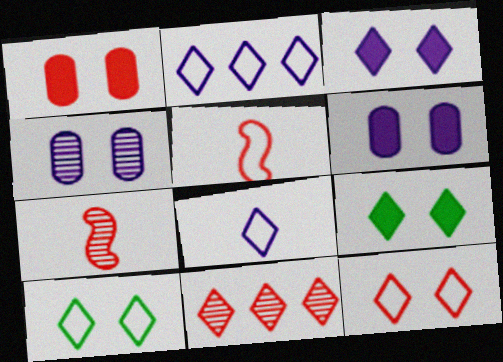[[1, 5, 11], 
[8, 9, 11]]